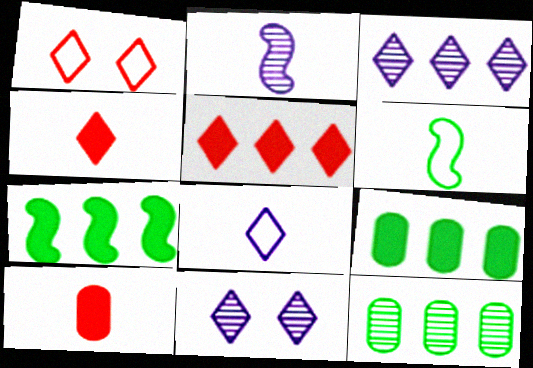[[1, 2, 9]]